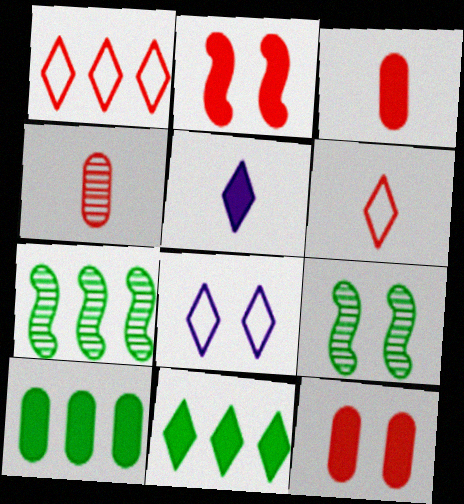[[1, 2, 4], 
[2, 5, 10], 
[3, 7, 8], 
[8, 9, 12]]